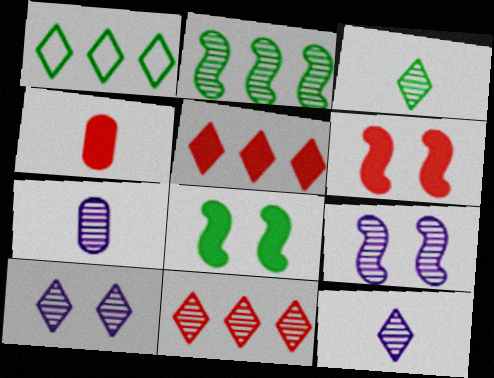[[1, 4, 9], 
[1, 6, 7], 
[3, 10, 11], 
[4, 5, 6]]